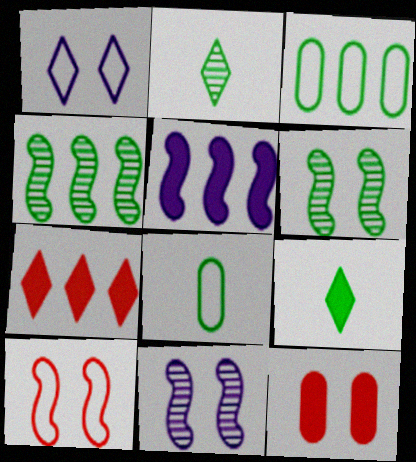[[1, 2, 7], 
[1, 6, 12], 
[3, 6, 9], 
[5, 9, 12], 
[7, 8, 11]]